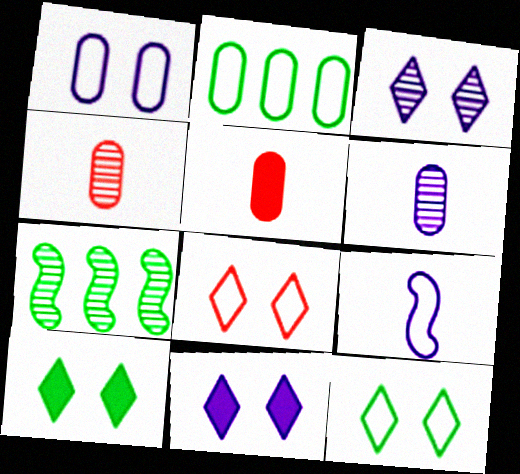[[2, 8, 9], 
[3, 4, 7], 
[3, 8, 10]]